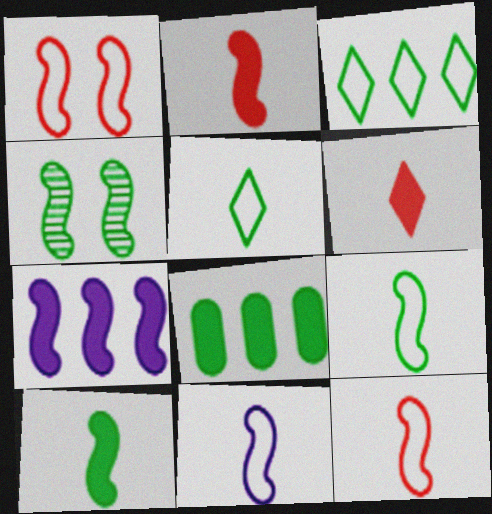[[4, 5, 8], 
[4, 7, 12], 
[9, 11, 12]]